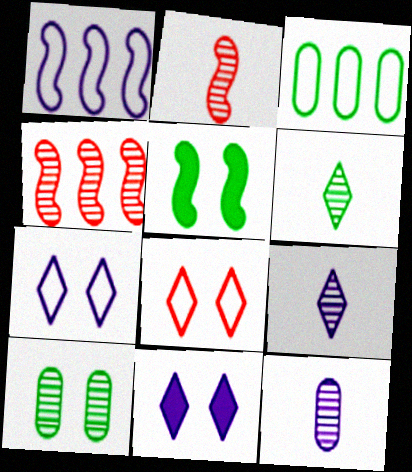[[1, 2, 5], 
[1, 11, 12], 
[2, 3, 11], 
[2, 6, 12], 
[3, 5, 6], 
[4, 9, 10]]